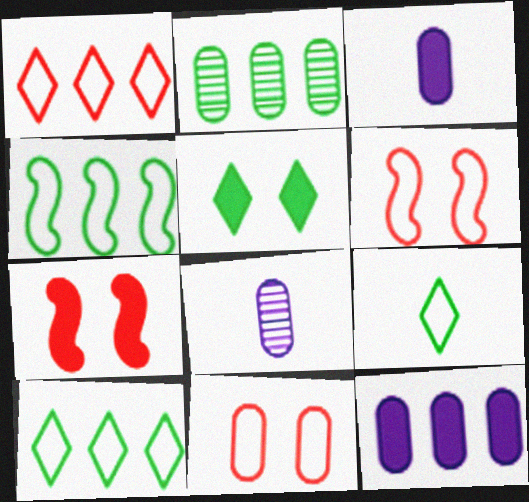[[2, 3, 11], 
[7, 8, 10]]